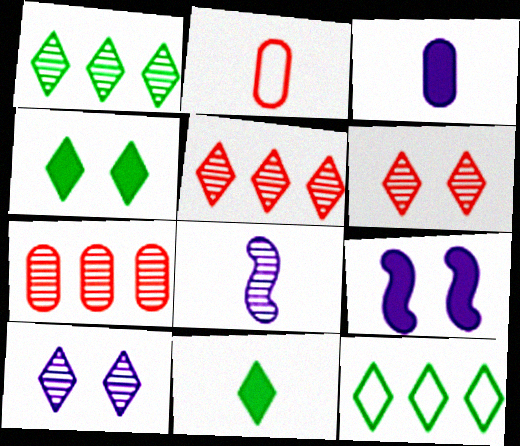[[1, 2, 9], 
[2, 8, 11]]